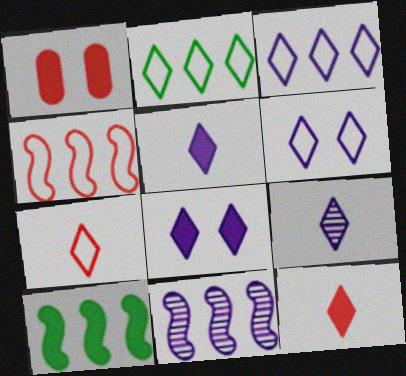[[1, 5, 10], 
[2, 6, 7], 
[3, 8, 9], 
[4, 10, 11]]